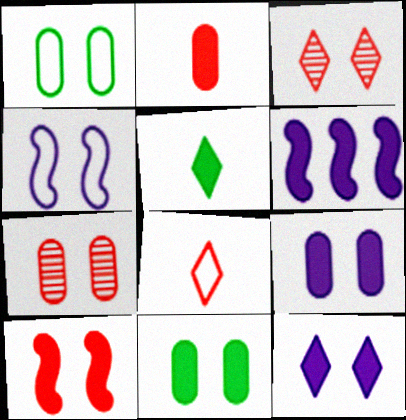[[1, 7, 9], 
[3, 4, 11], 
[10, 11, 12]]